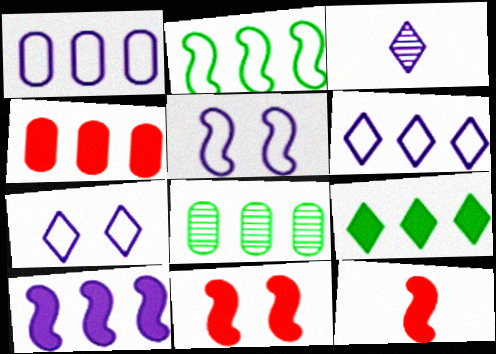[[1, 4, 8], 
[2, 8, 9], 
[4, 9, 10], 
[7, 8, 12]]